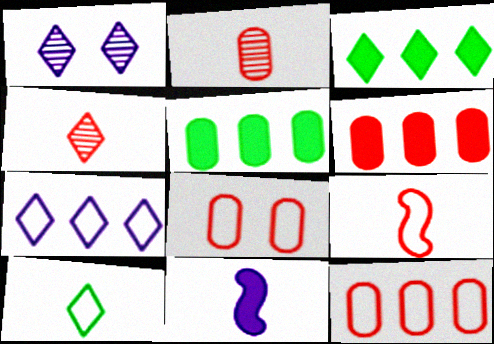[[1, 5, 9], 
[2, 6, 8], 
[2, 10, 11]]